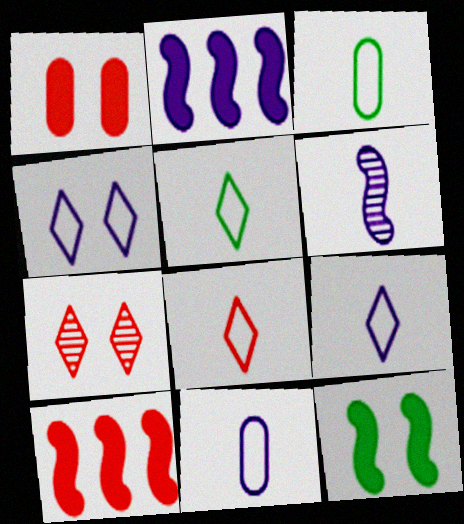[[2, 3, 7], 
[5, 8, 9]]